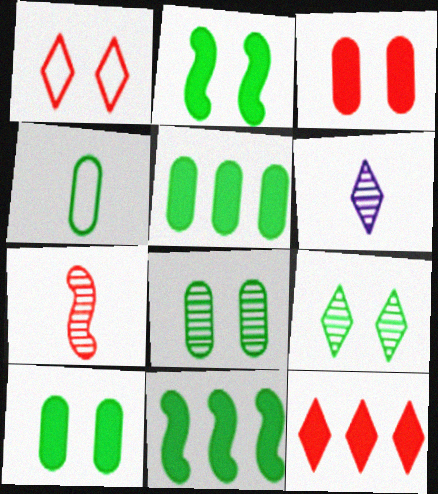[[4, 5, 8], 
[4, 9, 11]]